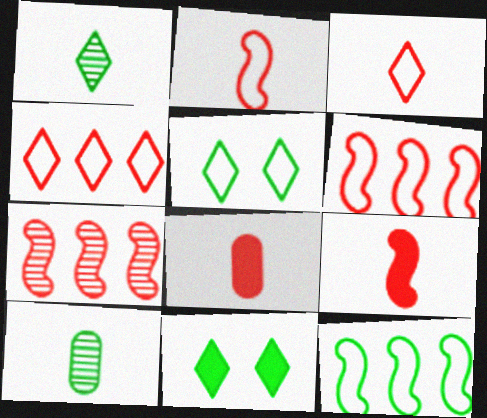[[10, 11, 12]]